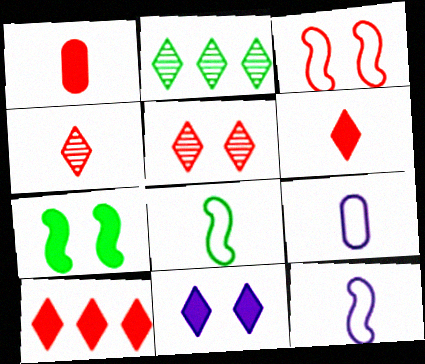[]